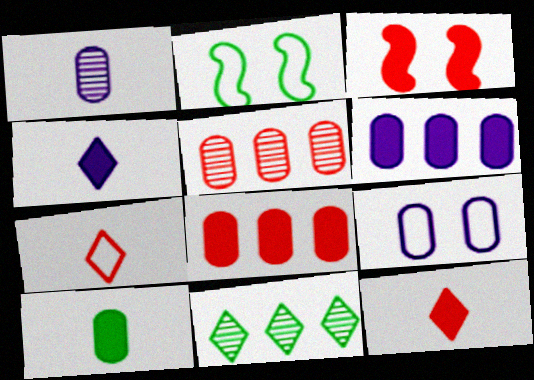[[1, 6, 9], 
[2, 4, 5], 
[2, 10, 11], 
[3, 5, 7], 
[3, 8, 12], 
[5, 9, 10]]